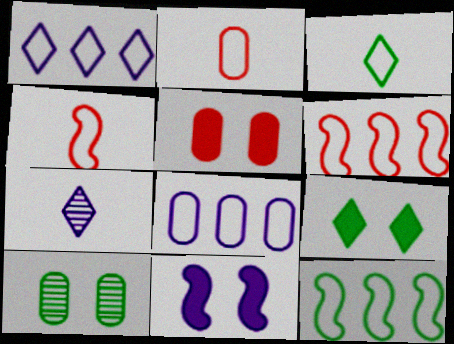[[5, 7, 12], 
[5, 9, 11], 
[7, 8, 11]]